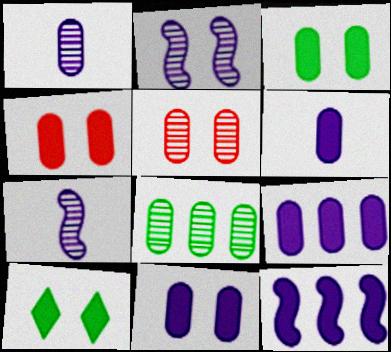[[1, 5, 8], 
[3, 4, 11], 
[6, 9, 11]]